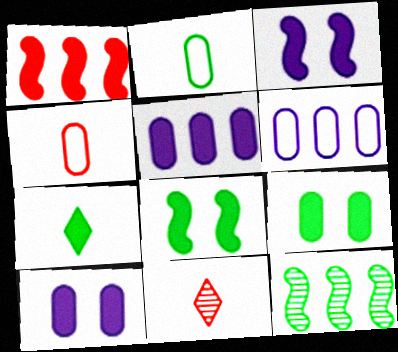[[1, 7, 10], 
[6, 8, 11]]